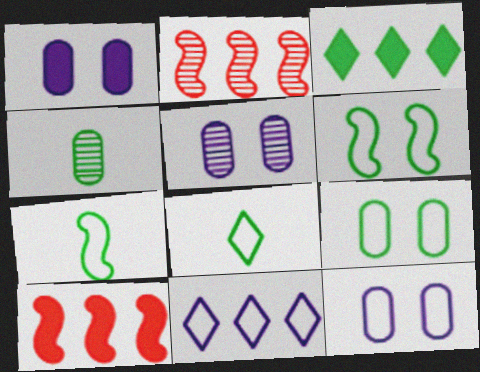[[1, 2, 8], 
[1, 5, 12], 
[3, 4, 6], 
[5, 8, 10]]